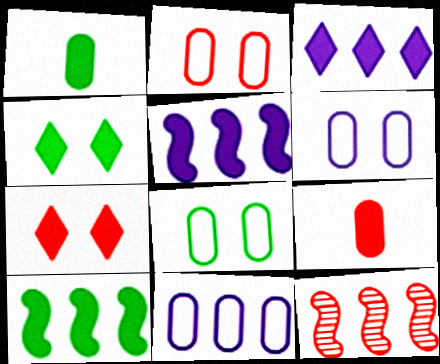[[1, 4, 10], 
[1, 5, 7], 
[2, 6, 8], 
[4, 5, 9]]